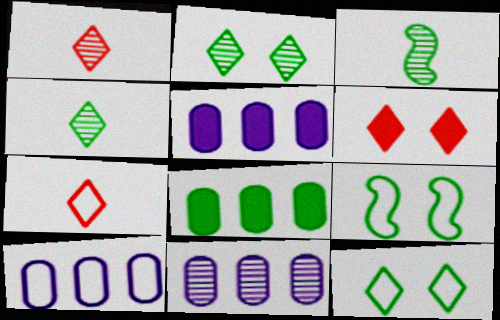[[1, 5, 9], 
[3, 6, 10], 
[3, 8, 12], 
[4, 8, 9], 
[5, 10, 11], 
[7, 9, 10]]